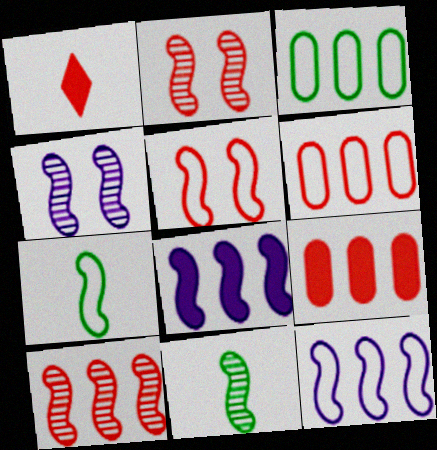[[1, 2, 6], 
[1, 3, 4], 
[2, 7, 8], 
[4, 10, 11], 
[5, 7, 12], 
[5, 8, 11]]